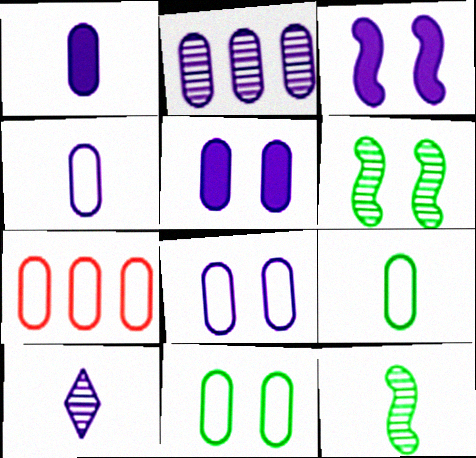[[1, 2, 8], 
[2, 4, 5], 
[4, 7, 11], 
[7, 8, 9]]